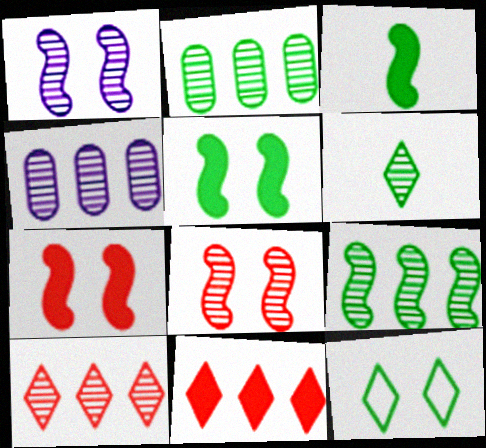[[2, 3, 12], 
[4, 6, 8], 
[4, 9, 10]]